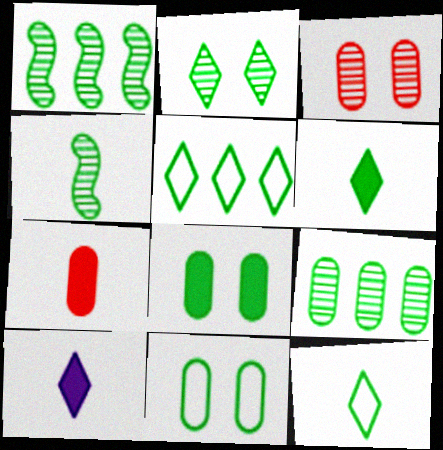[[1, 6, 11], 
[1, 8, 12], 
[2, 4, 9], 
[2, 5, 6], 
[4, 5, 8]]